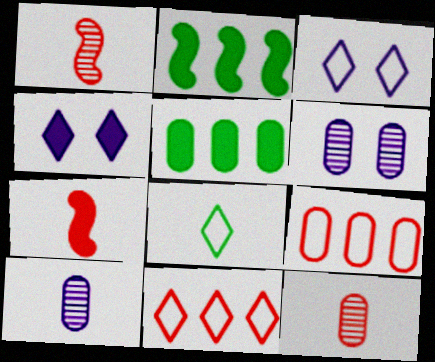[[1, 3, 5], 
[2, 3, 12], 
[3, 8, 11], 
[4, 5, 7], 
[7, 8, 10]]